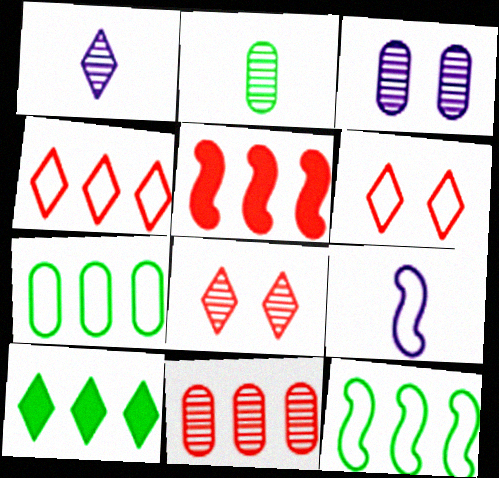[[1, 6, 10], 
[2, 3, 11], 
[4, 5, 11], 
[6, 7, 9]]